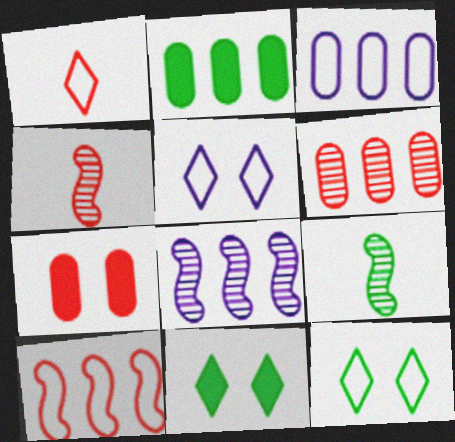[[2, 3, 6], 
[2, 4, 5], 
[2, 9, 12], 
[3, 4, 11]]